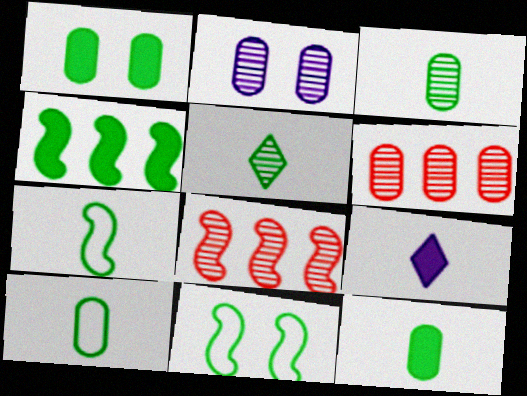[[2, 3, 6], 
[2, 5, 8], 
[3, 10, 12], 
[5, 7, 12], 
[6, 9, 11]]